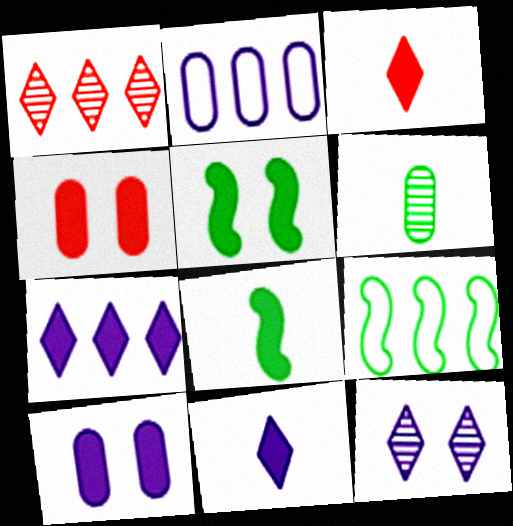[[2, 4, 6], 
[4, 7, 8]]